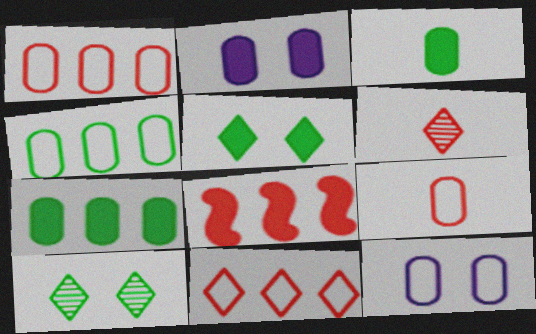[[4, 9, 12]]